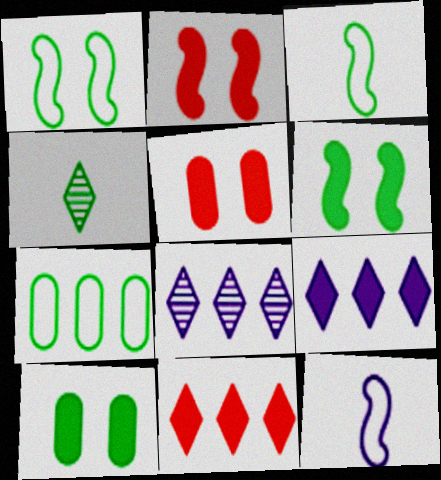[[3, 5, 8], 
[4, 6, 7]]